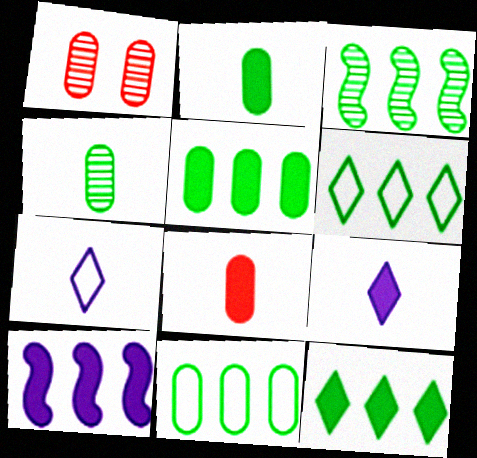[[3, 5, 6], 
[3, 11, 12]]